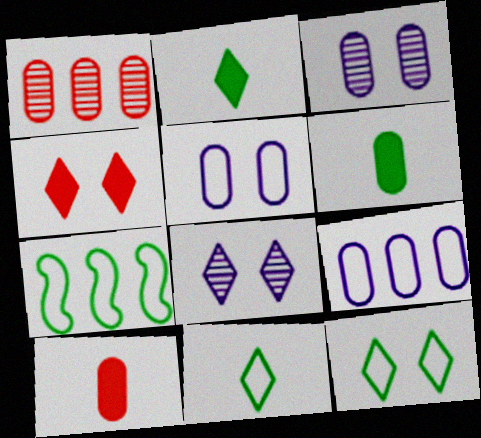[[1, 5, 6], 
[4, 8, 12], 
[7, 8, 10]]